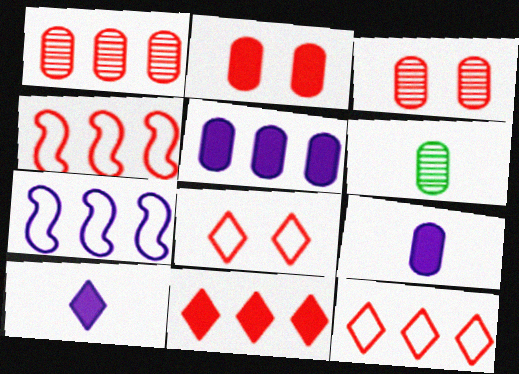[[1, 4, 11]]